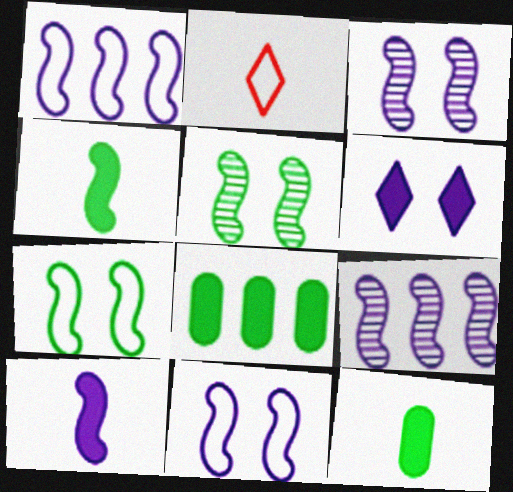[[1, 3, 10], 
[2, 3, 8], 
[9, 10, 11]]